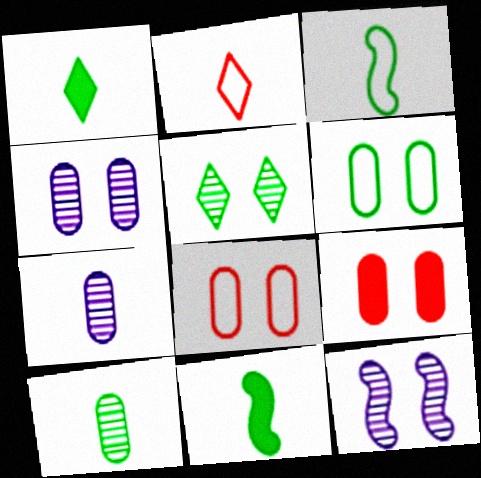[[1, 3, 10], 
[2, 7, 11], 
[4, 6, 9]]